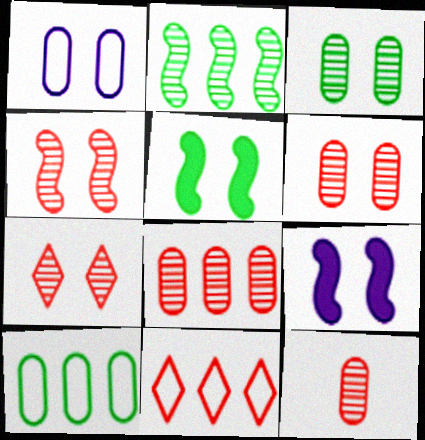[[1, 5, 7], 
[4, 6, 7], 
[6, 8, 12]]